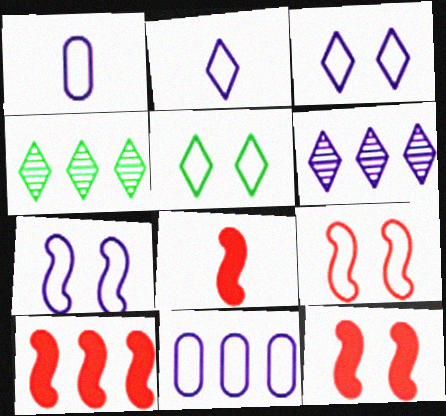[[1, 4, 12], 
[2, 7, 11], 
[4, 10, 11], 
[8, 10, 12]]